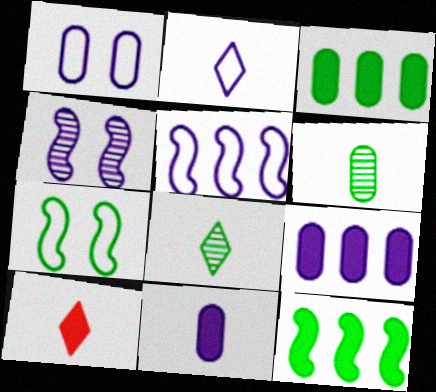[[1, 2, 5], 
[2, 4, 9], 
[2, 8, 10], 
[3, 7, 8]]